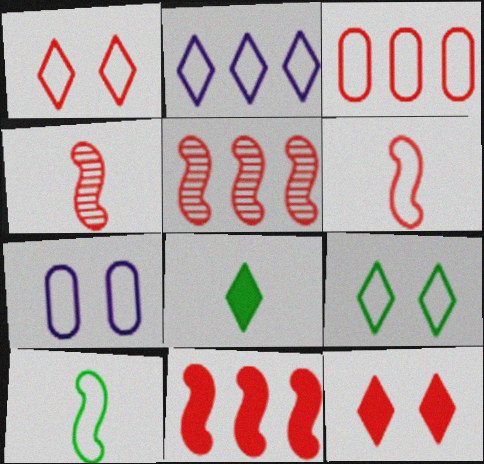[[1, 3, 6], 
[3, 4, 12], 
[5, 7, 8]]